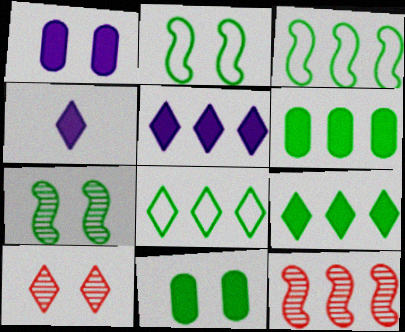[[1, 2, 10], 
[4, 8, 10]]